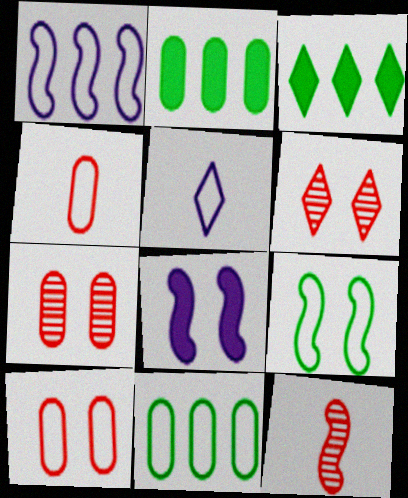[[3, 5, 6]]